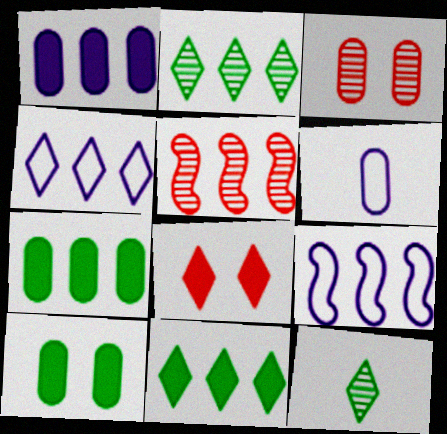[[3, 6, 7], 
[4, 5, 7], 
[4, 8, 12]]